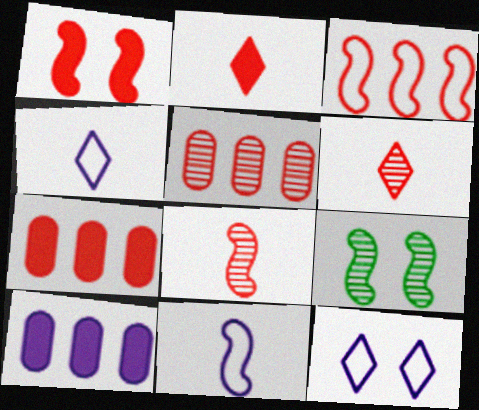[[1, 2, 7], 
[1, 3, 8], 
[4, 7, 9]]